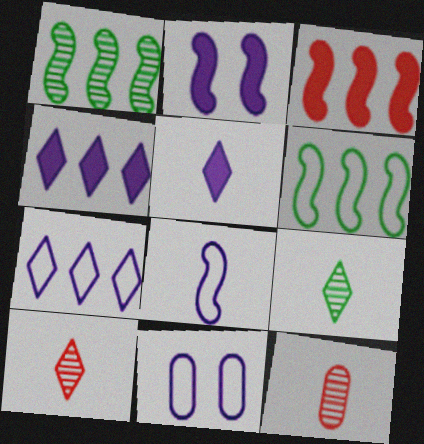[[3, 9, 11], 
[7, 8, 11]]